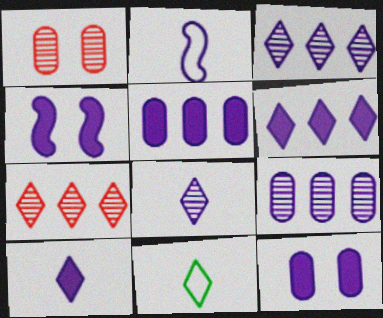[[2, 3, 12], 
[4, 5, 10]]